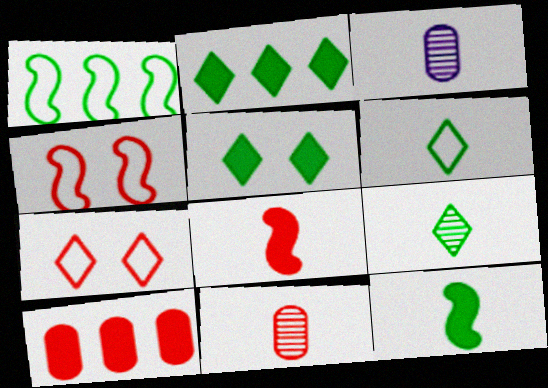[[2, 3, 4], 
[3, 6, 8]]